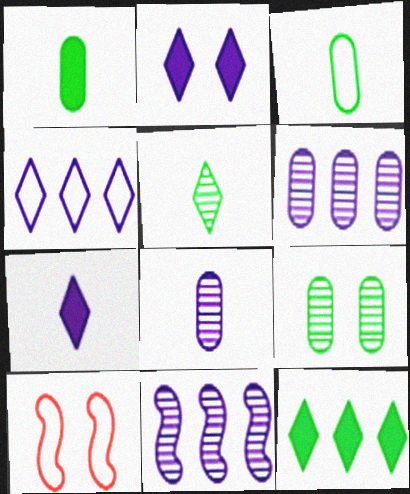[[2, 9, 10], 
[3, 4, 10], 
[8, 10, 12]]